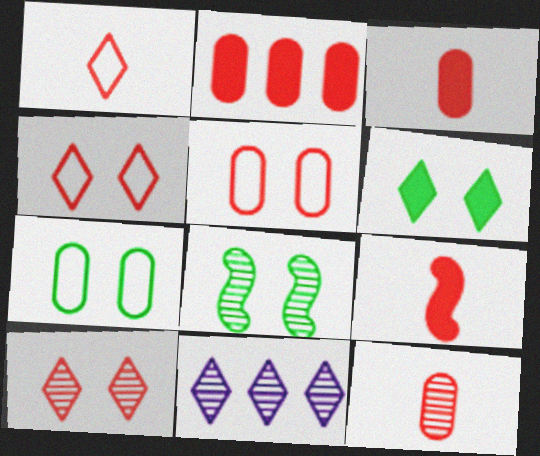[[1, 6, 11], 
[1, 9, 12], 
[2, 5, 12], 
[6, 7, 8], 
[7, 9, 11], 
[8, 11, 12]]